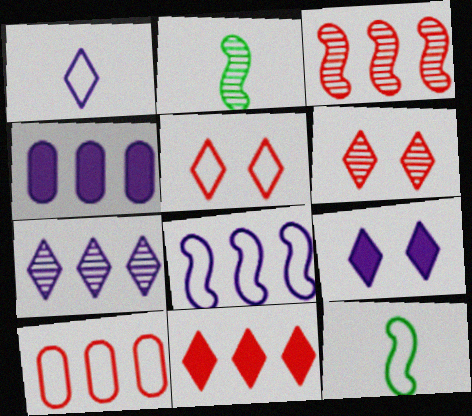[[1, 7, 9], 
[2, 4, 5], 
[2, 9, 10], 
[3, 10, 11], 
[4, 6, 12], 
[4, 7, 8]]